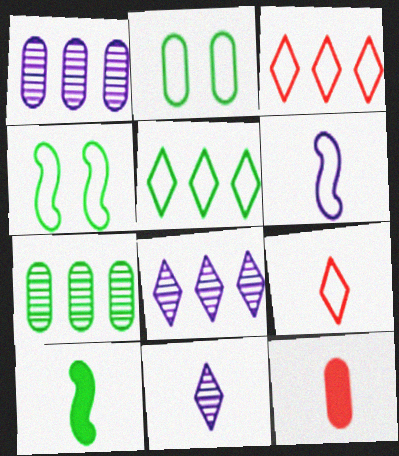[[1, 2, 12], 
[2, 3, 6], 
[4, 8, 12]]